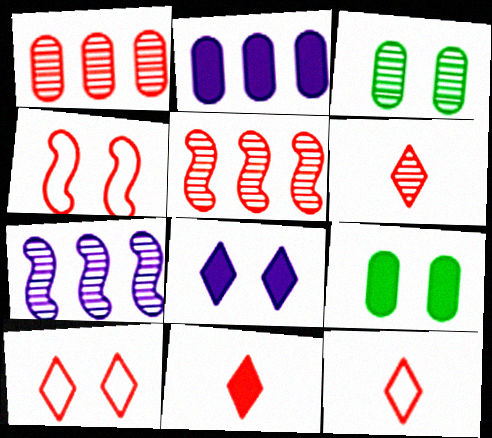[[1, 4, 11], 
[3, 4, 8], 
[3, 6, 7], 
[6, 11, 12], 
[7, 9, 12]]